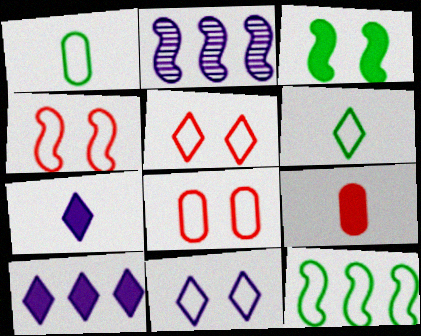[[3, 9, 10], 
[4, 5, 8]]